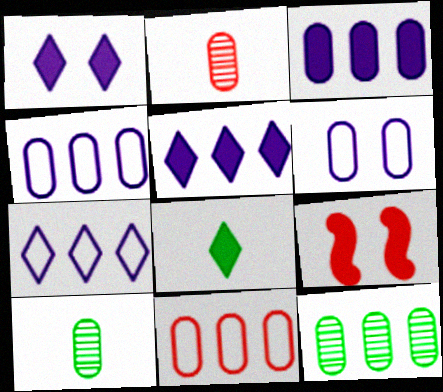[[3, 8, 9], 
[3, 11, 12], 
[7, 9, 10]]